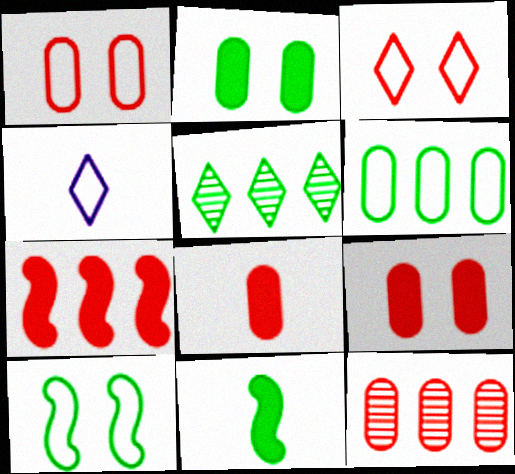[[1, 8, 12]]